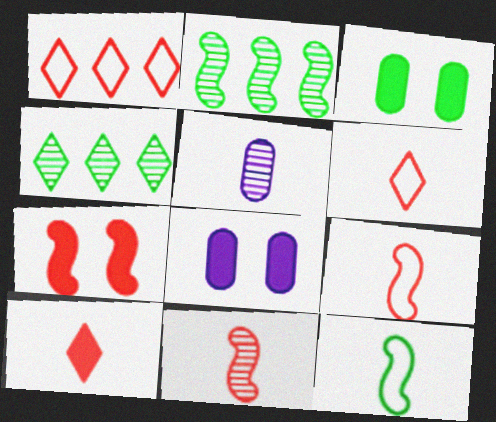[[2, 6, 8], 
[3, 4, 12], 
[4, 8, 9], 
[5, 10, 12]]